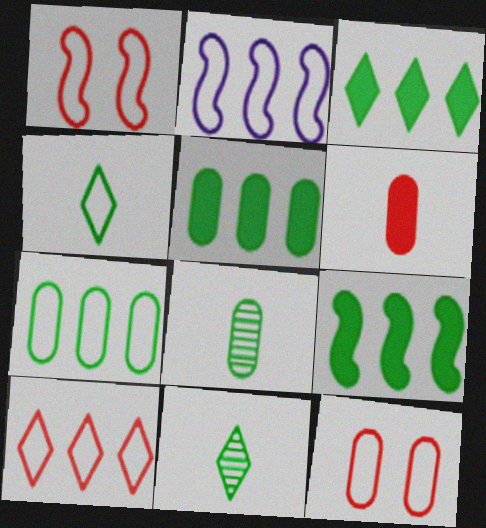[[2, 4, 12], 
[2, 7, 10], 
[3, 5, 9]]